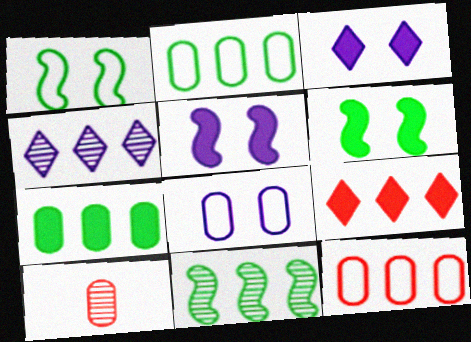[[7, 8, 10]]